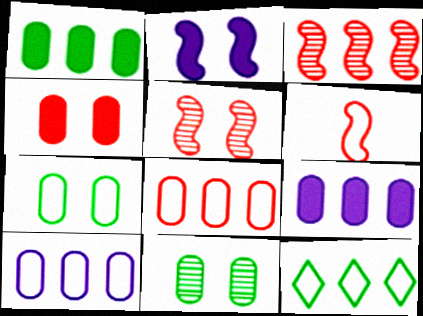[[3, 9, 12]]